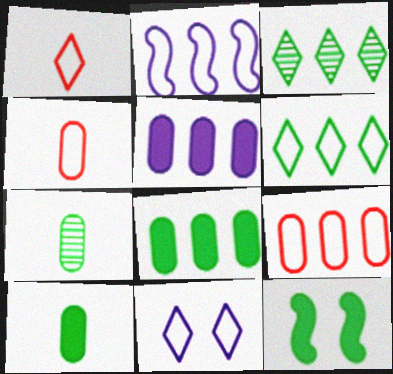[[1, 6, 11], 
[2, 6, 9], 
[6, 7, 12]]